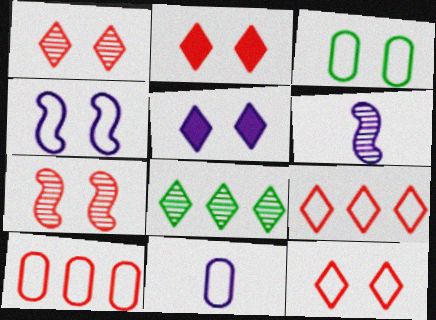[[1, 2, 12], 
[3, 4, 12], 
[3, 5, 7], 
[3, 10, 11]]